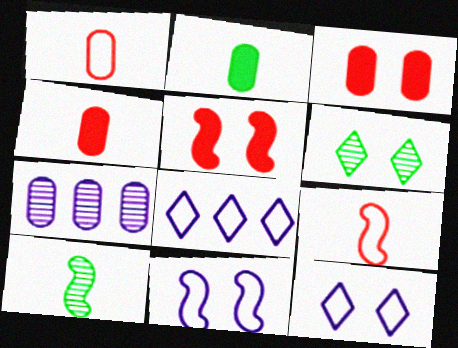[[3, 6, 11], 
[3, 8, 10]]